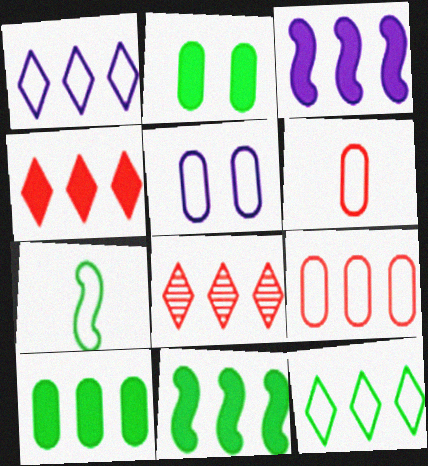[[3, 4, 10]]